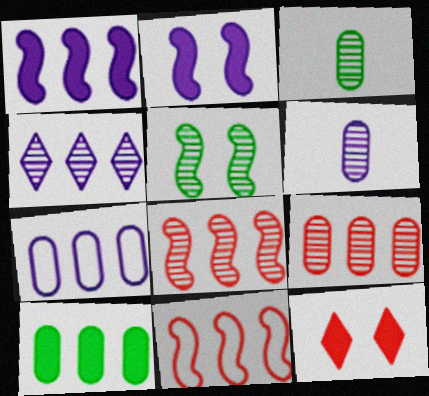[[1, 4, 7], 
[4, 10, 11], 
[7, 9, 10]]